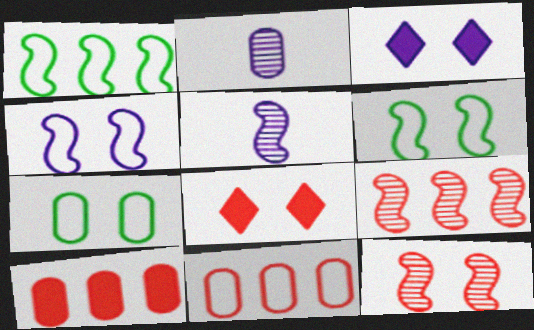[[1, 2, 8], 
[2, 7, 10], 
[3, 7, 12]]